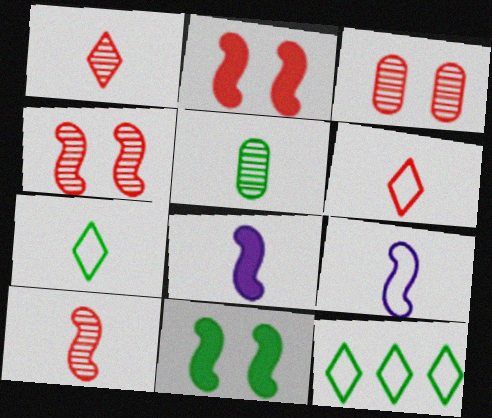[[3, 8, 12], 
[5, 6, 8], 
[5, 11, 12]]